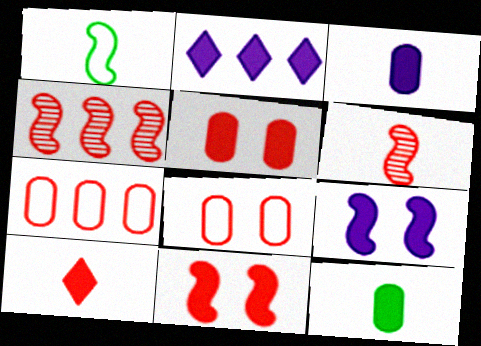[[1, 4, 9], 
[2, 3, 9], 
[2, 11, 12], 
[4, 8, 10]]